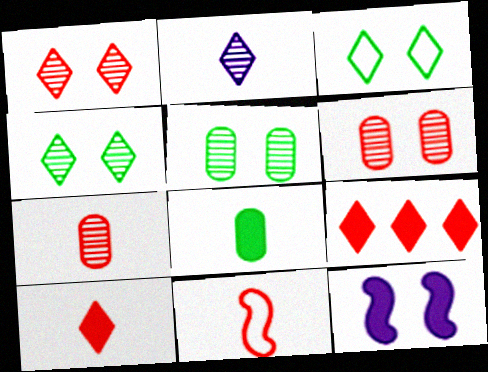[[2, 3, 9], 
[2, 8, 11], 
[3, 6, 12], 
[6, 9, 11], 
[7, 10, 11], 
[8, 9, 12]]